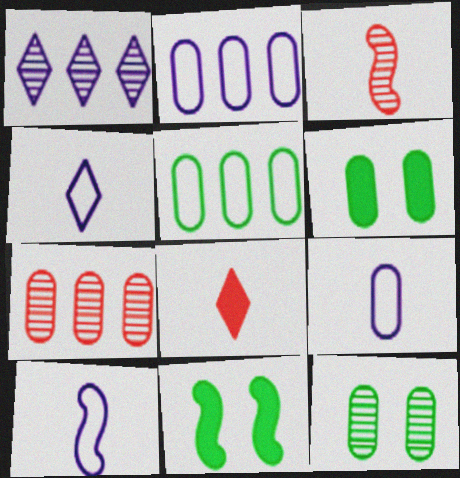[[1, 3, 12], 
[4, 7, 11], 
[4, 9, 10], 
[6, 7, 9]]